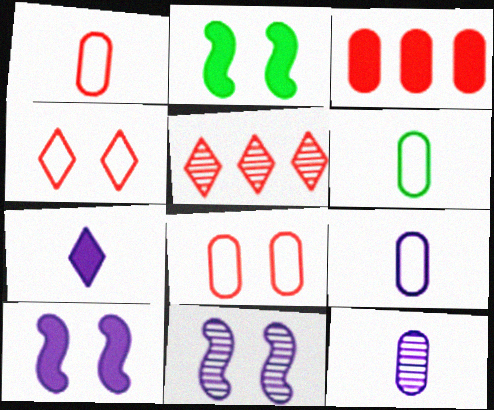[[1, 6, 9], 
[2, 3, 7], 
[2, 5, 9], 
[5, 6, 10]]